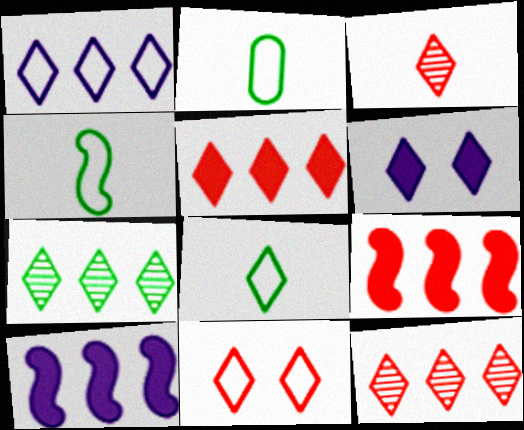[[1, 5, 7], 
[1, 8, 11], 
[2, 4, 8], 
[3, 5, 11], 
[6, 8, 12]]